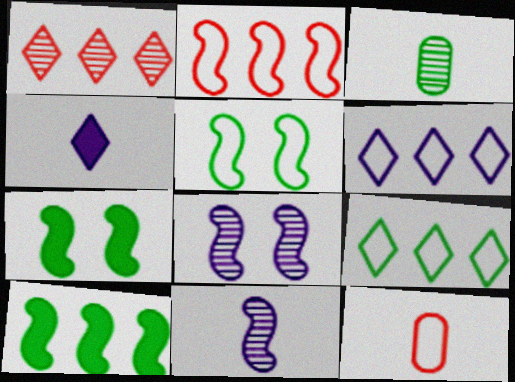[[1, 3, 8], 
[2, 7, 11], 
[3, 7, 9], 
[5, 6, 12]]